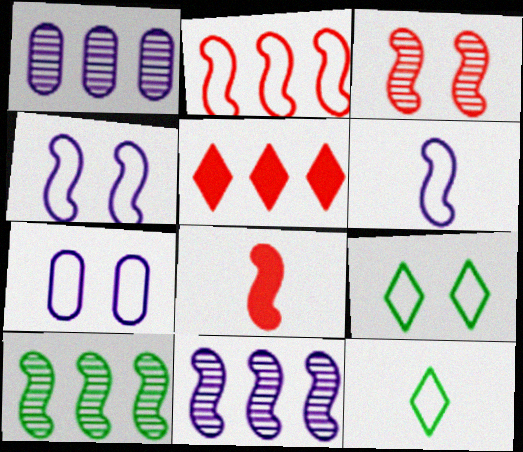[[1, 8, 9], 
[2, 3, 8], 
[2, 7, 12], 
[4, 8, 10]]